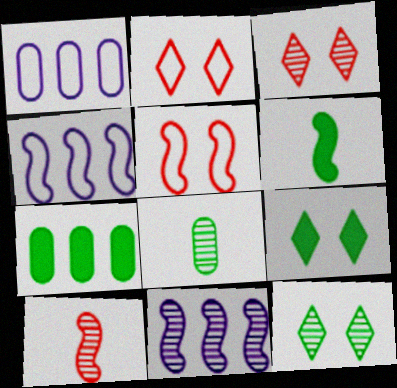[[1, 3, 6], 
[1, 9, 10], 
[3, 8, 11], 
[5, 6, 11], 
[6, 7, 9]]